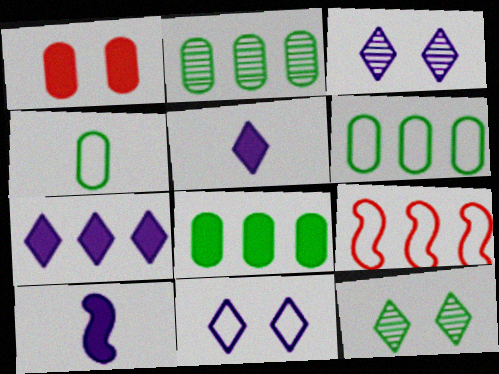[[2, 6, 8], 
[2, 7, 9], 
[4, 9, 11]]